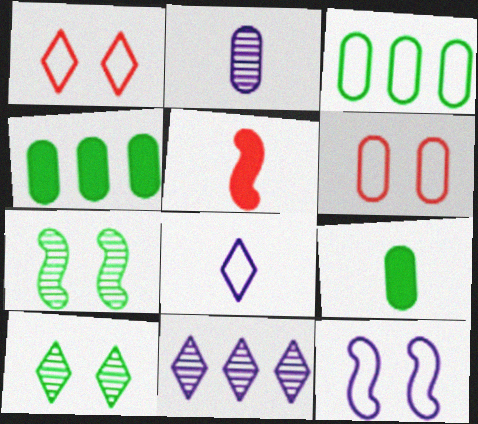[[2, 4, 6]]